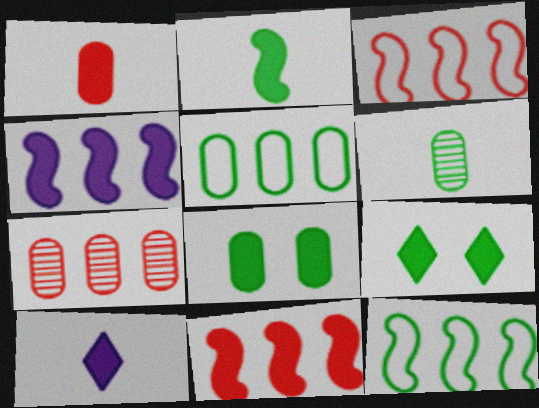[[1, 2, 10], 
[1, 4, 9], 
[5, 6, 8], 
[6, 9, 12], 
[8, 10, 11]]